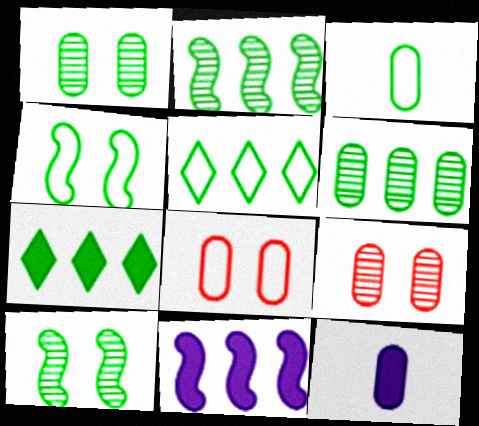[[3, 4, 5], 
[3, 7, 10], 
[6, 8, 12]]